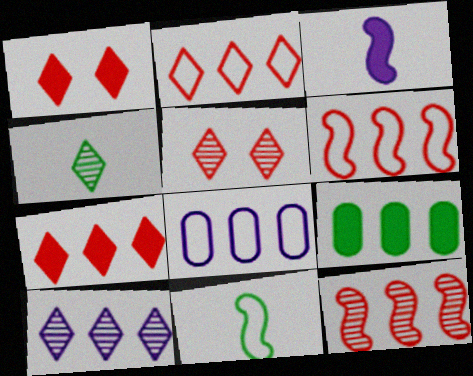[[1, 3, 9], 
[4, 5, 10], 
[6, 9, 10]]